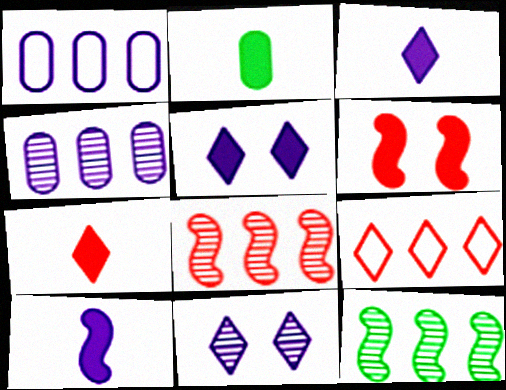[[1, 10, 11], 
[2, 7, 10]]